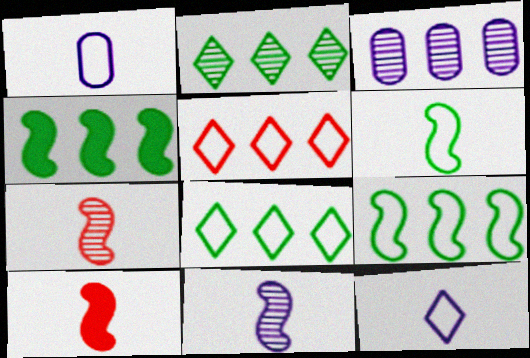[[3, 4, 5], 
[6, 10, 11]]